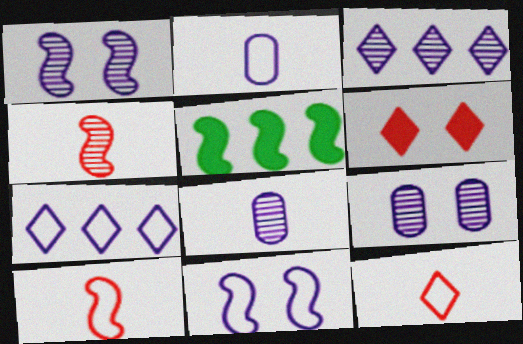[[1, 3, 8], 
[1, 5, 10], 
[2, 7, 11], 
[4, 5, 11], 
[5, 9, 12]]